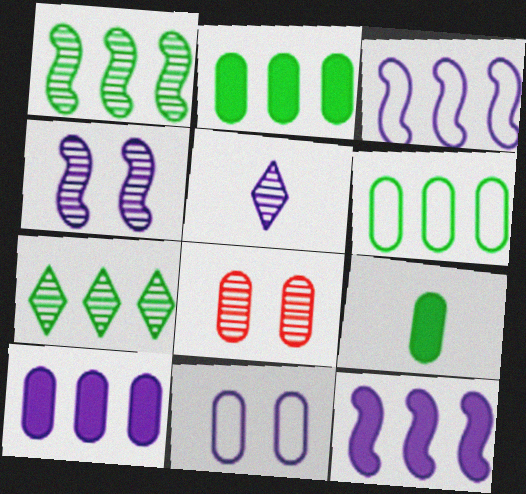[[1, 5, 8], 
[5, 11, 12]]